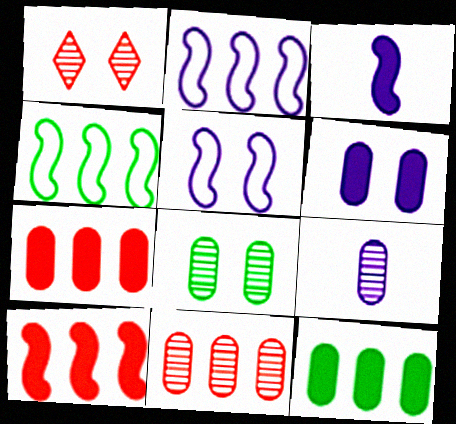[[8, 9, 11]]